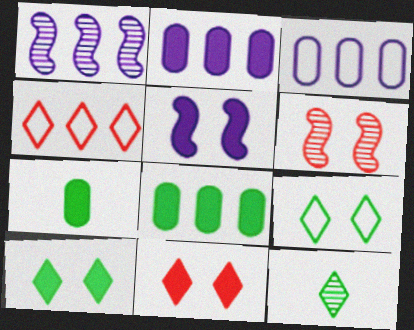[[1, 4, 8]]